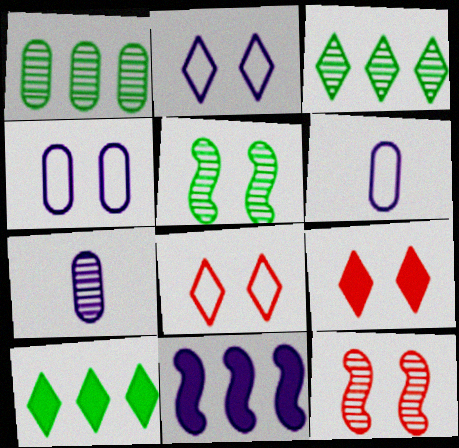[[2, 7, 11], 
[3, 7, 12], 
[4, 5, 9], 
[6, 10, 12]]